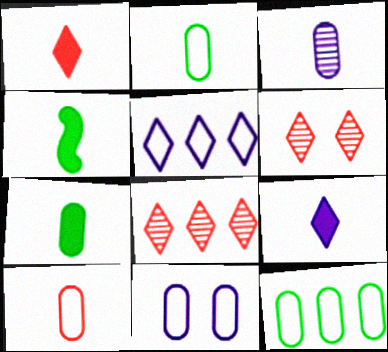[[3, 7, 10], 
[4, 8, 11], 
[10, 11, 12]]